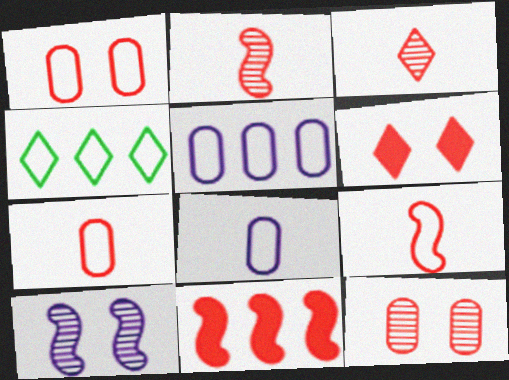[[1, 3, 11]]